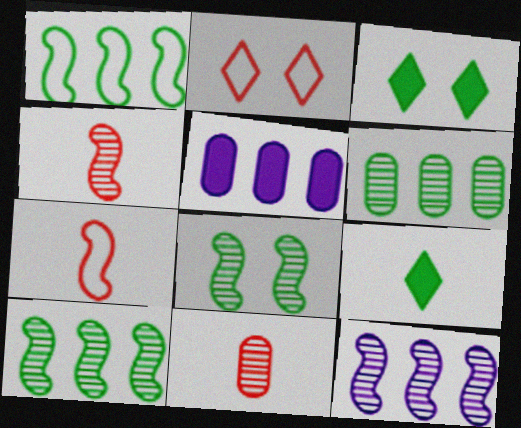[[4, 8, 12]]